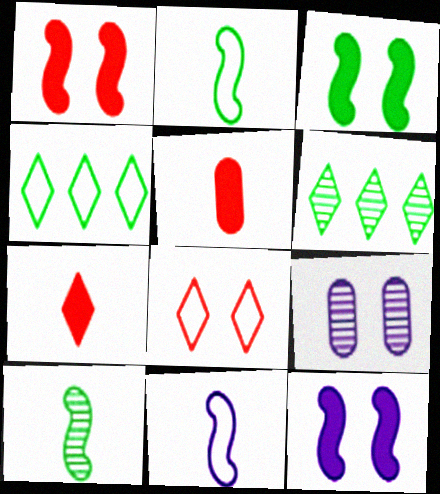[[1, 3, 12], 
[3, 8, 9]]